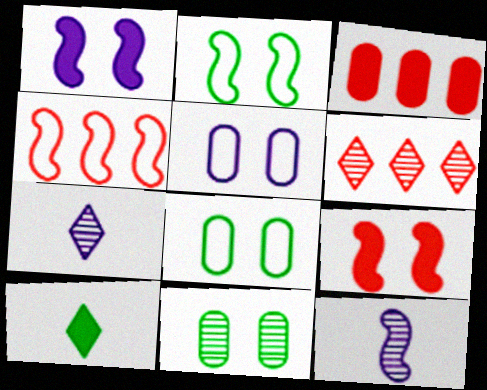[[1, 3, 10], 
[2, 3, 7], 
[3, 4, 6], 
[6, 11, 12]]